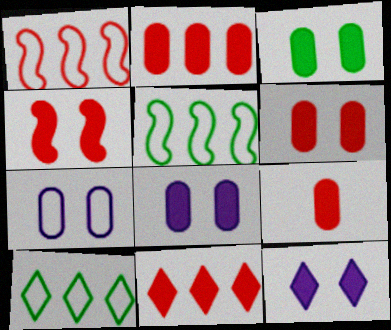[[2, 6, 9], 
[3, 4, 12], 
[3, 6, 8], 
[4, 9, 11]]